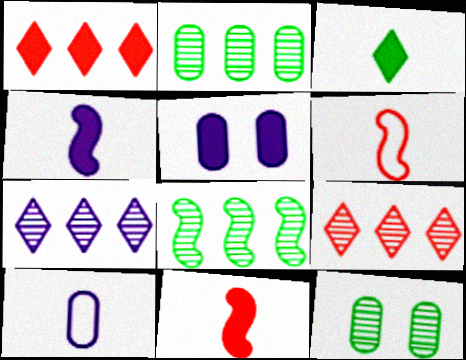[]